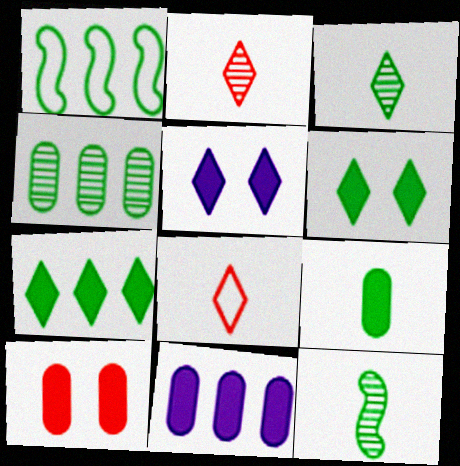[[1, 4, 7], 
[9, 10, 11]]